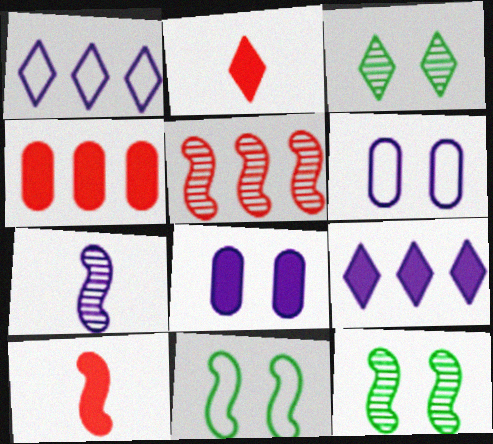[[1, 2, 3], 
[1, 7, 8], 
[5, 7, 12], 
[6, 7, 9]]